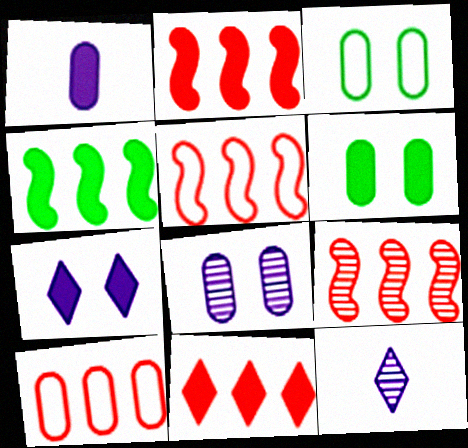[[2, 3, 12], 
[2, 5, 9], 
[5, 6, 12], 
[9, 10, 11]]